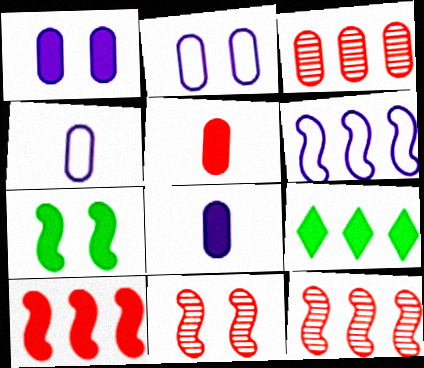[[3, 6, 9], 
[4, 9, 11]]